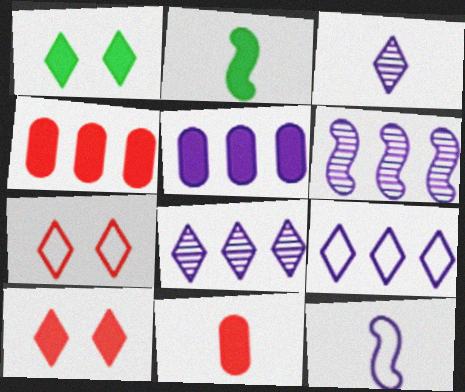[[2, 5, 10], 
[5, 6, 9]]